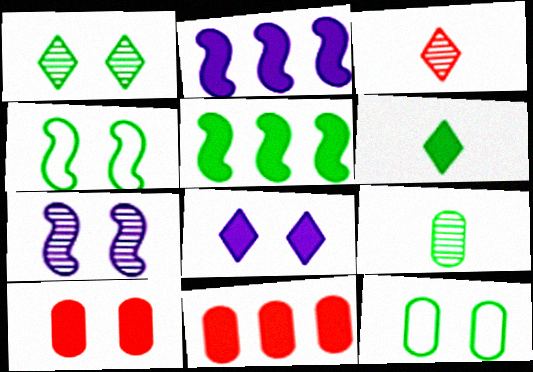[[2, 3, 12], 
[2, 6, 10]]